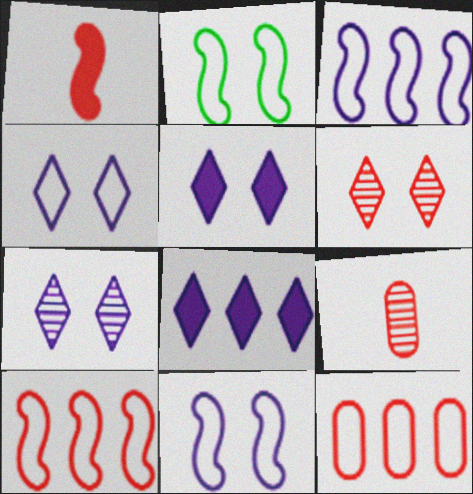[[1, 6, 12], 
[2, 8, 9], 
[4, 5, 7]]